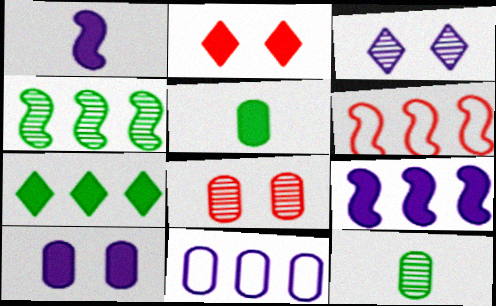[[1, 3, 11], 
[2, 5, 9], 
[3, 5, 6], 
[4, 6, 9], 
[5, 8, 11]]